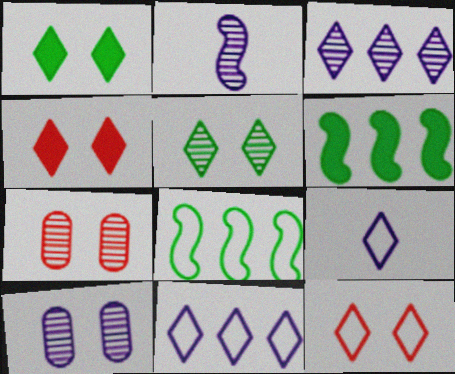[[2, 3, 10], 
[6, 7, 9]]